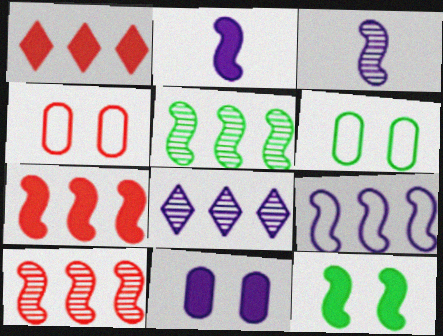[[1, 3, 6], 
[2, 7, 12], 
[5, 7, 9]]